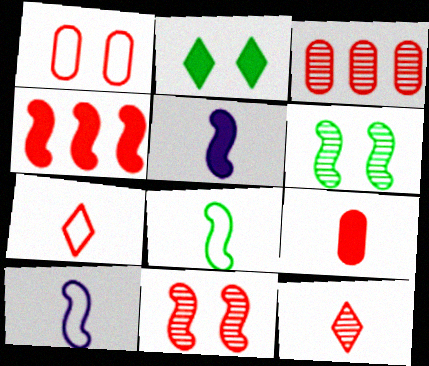[[1, 3, 9], 
[1, 4, 12], 
[2, 3, 10], 
[3, 11, 12], 
[4, 6, 10]]